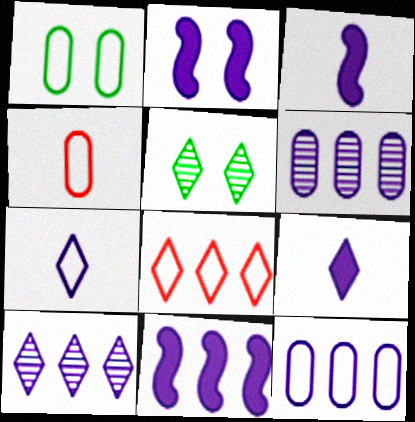[[1, 4, 12], 
[2, 3, 11], 
[2, 6, 7], 
[4, 5, 11], 
[5, 8, 9], 
[10, 11, 12]]